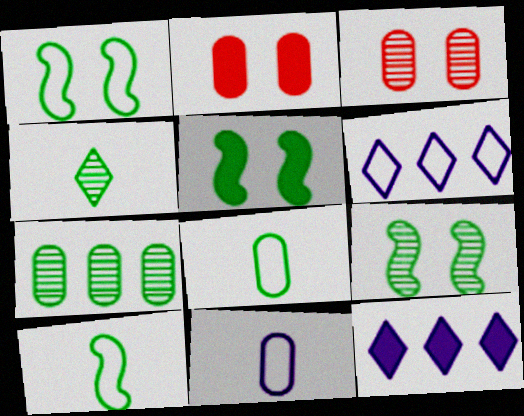[[1, 5, 9], 
[2, 7, 11], 
[3, 10, 12], 
[4, 7, 9]]